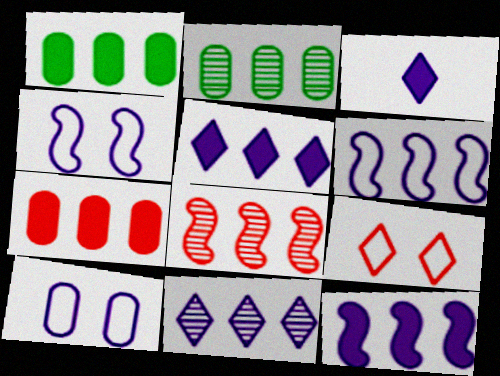[[2, 8, 11]]